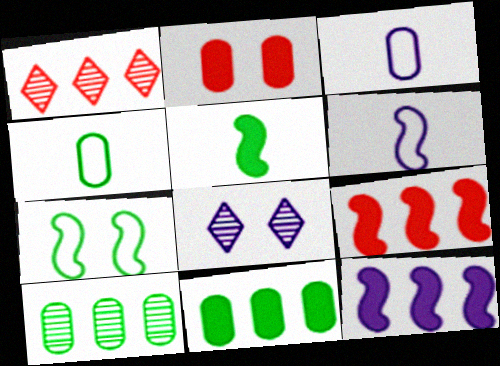[[2, 3, 10], 
[2, 7, 8], 
[3, 8, 12], 
[4, 8, 9]]